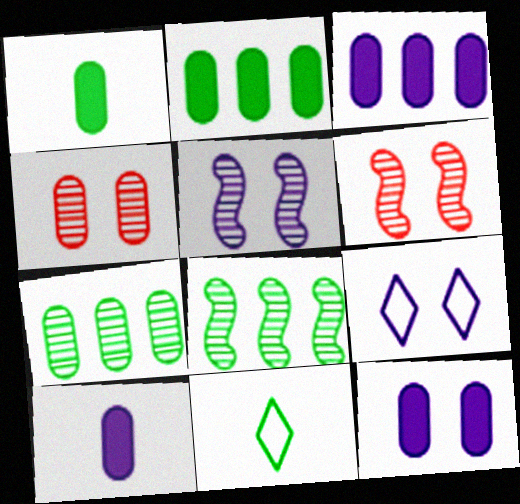[[3, 6, 11], 
[3, 10, 12], 
[5, 9, 12]]